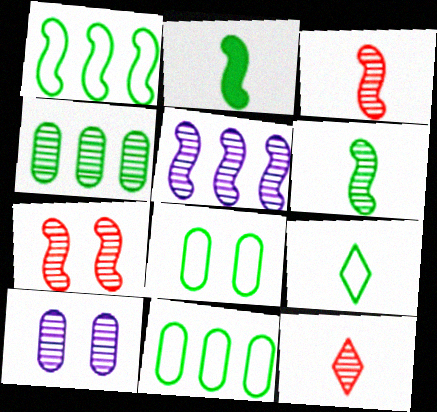[[1, 8, 9], 
[5, 6, 7]]